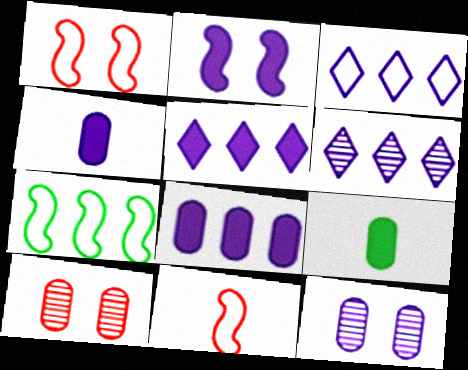[[1, 6, 9], 
[2, 4, 5], 
[3, 5, 6]]